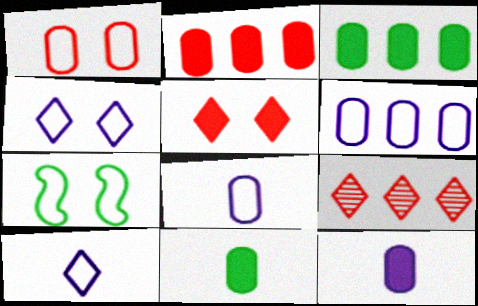[[1, 4, 7], 
[7, 9, 12]]